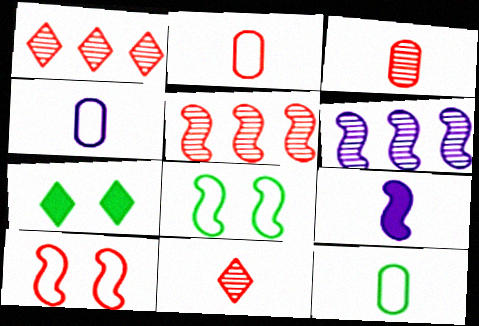[[2, 4, 12], 
[2, 6, 7], 
[4, 5, 7], 
[5, 8, 9], 
[9, 11, 12]]